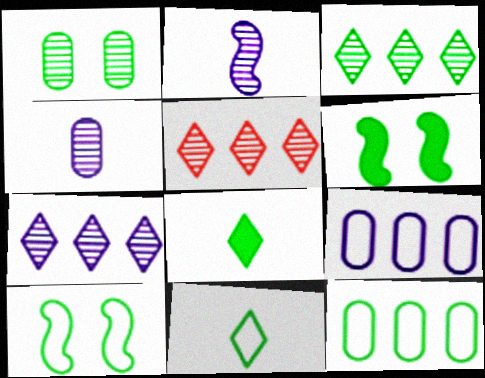[[1, 2, 5], 
[3, 5, 7], 
[10, 11, 12]]